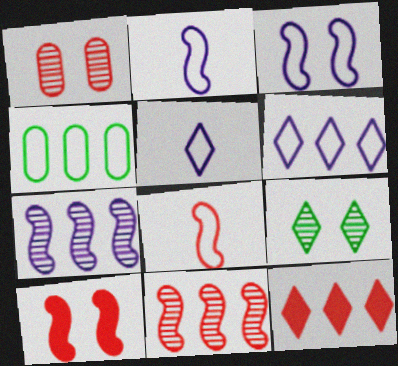[[1, 8, 12], 
[4, 7, 12], 
[5, 9, 12], 
[8, 10, 11]]